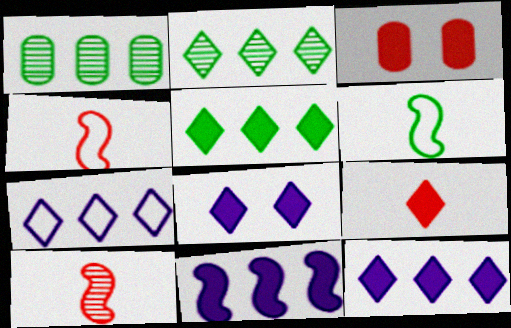[[1, 4, 8], 
[5, 8, 9]]